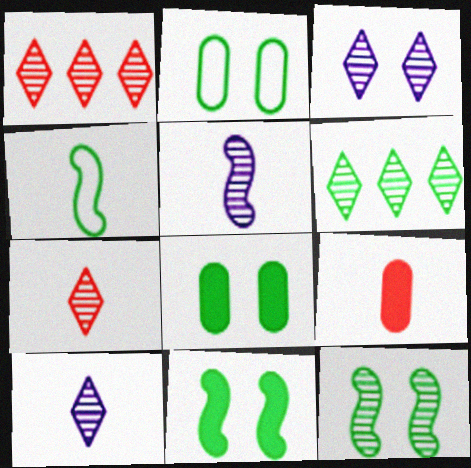[[3, 6, 7], 
[4, 6, 8], 
[4, 9, 10]]